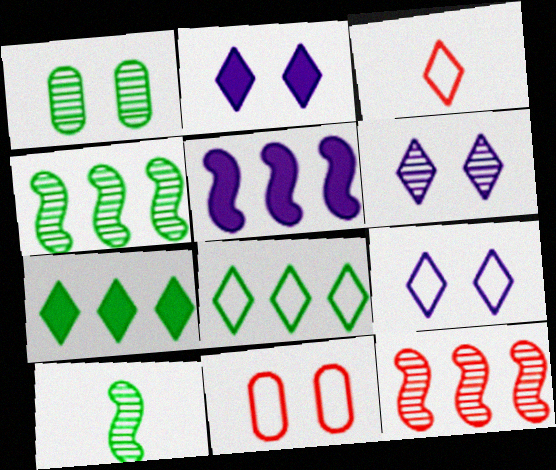[[1, 3, 5], 
[2, 6, 9], 
[3, 6, 7], 
[3, 8, 9]]